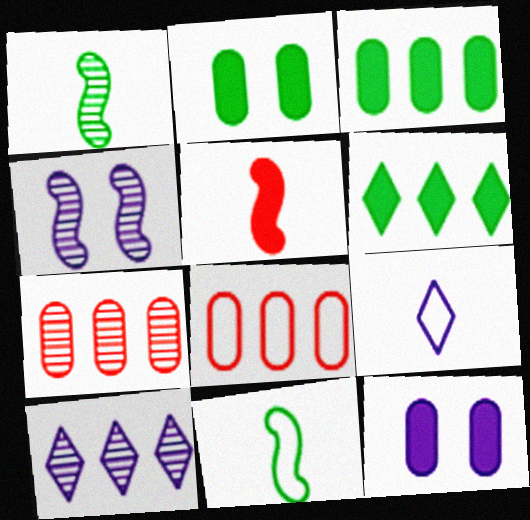[[5, 6, 12]]